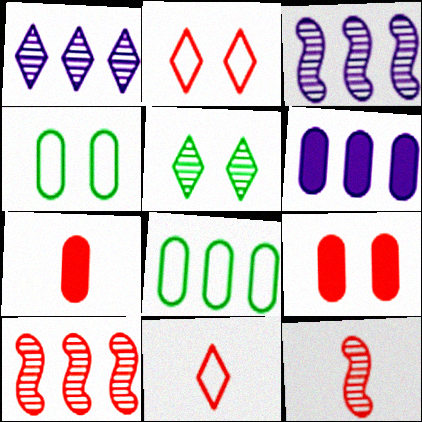[[2, 7, 10], 
[7, 11, 12], 
[9, 10, 11]]